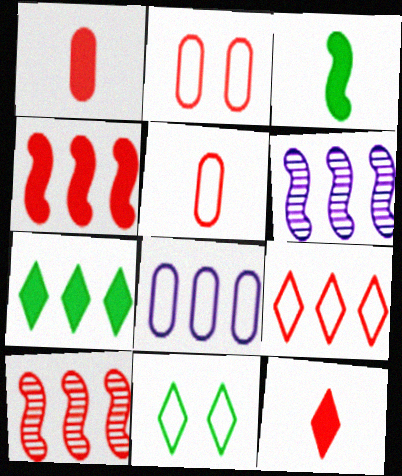[[1, 6, 11], 
[2, 10, 12], 
[7, 8, 10]]